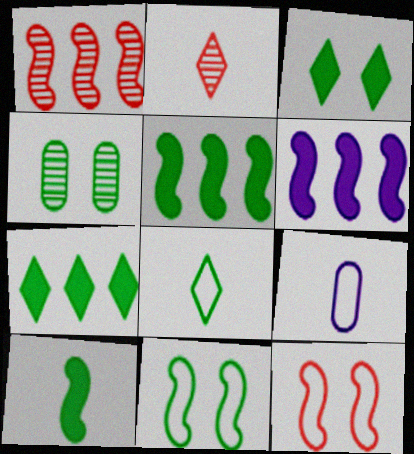[[1, 3, 9], 
[2, 9, 10], 
[3, 4, 11], 
[4, 5, 8]]